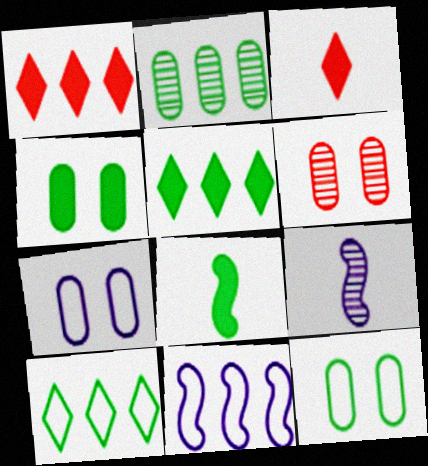[[1, 2, 11], 
[1, 9, 12], 
[4, 5, 8], 
[4, 6, 7]]